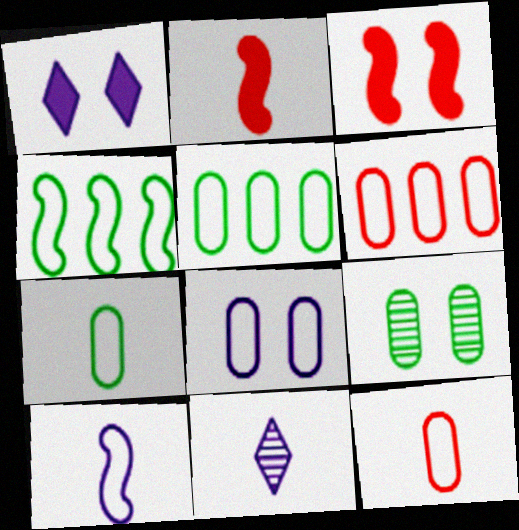[[2, 7, 11], 
[3, 5, 11], 
[5, 8, 12], 
[6, 7, 8]]